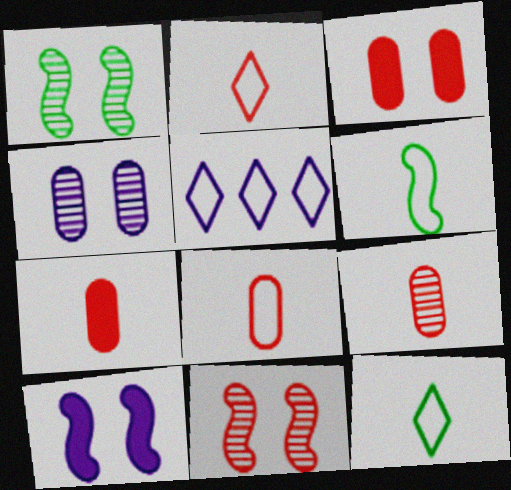[[1, 5, 7], 
[7, 8, 9]]